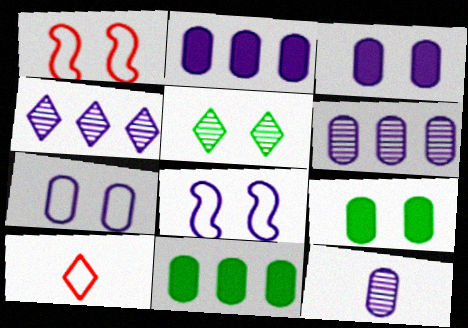[[1, 3, 5], 
[2, 7, 12]]